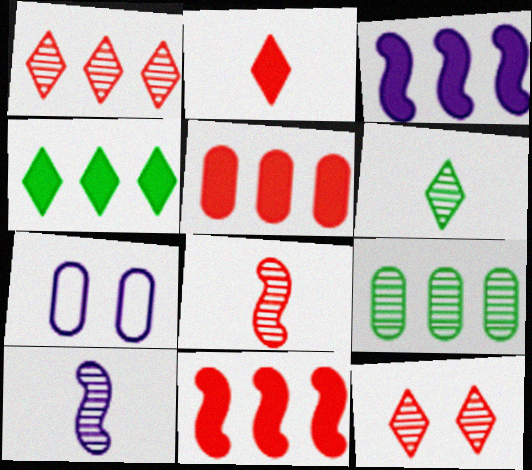[[3, 4, 5], 
[4, 7, 8], 
[6, 7, 11], 
[9, 10, 12]]